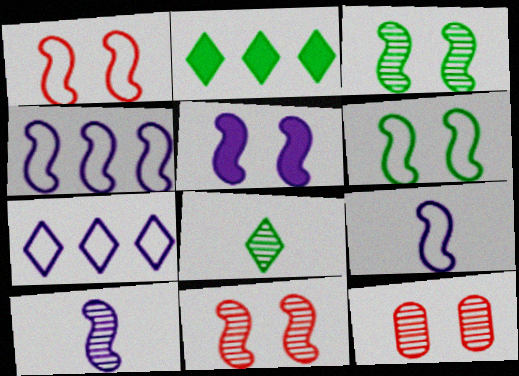[[1, 3, 5], 
[2, 9, 12], 
[4, 5, 10], 
[5, 6, 11]]